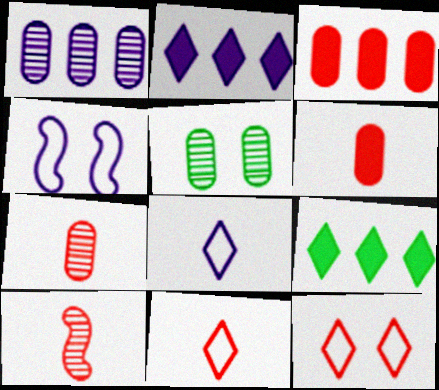[[1, 5, 7], 
[3, 10, 12], 
[4, 7, 9], 
[6, 10, 11]]